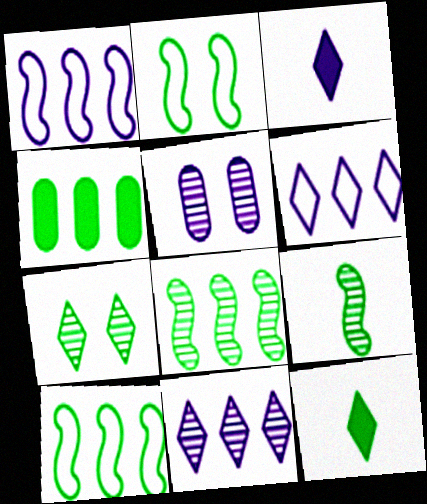[[1, 3, 5]]